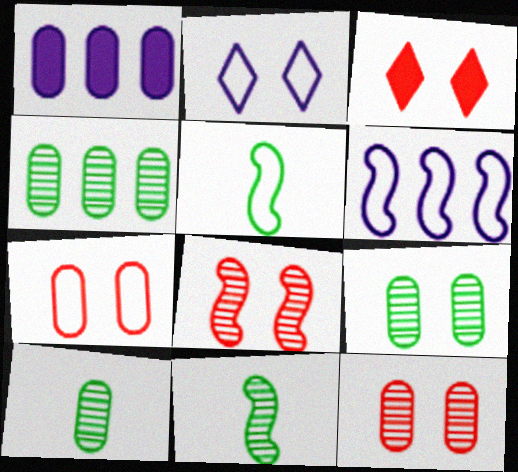[[1, 7, 10], 
[3, 6, 10], 
[3, 7, 8], 
[4, 9, 10]]